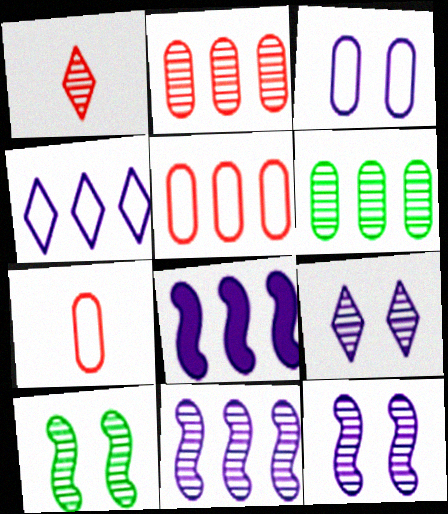[[1, 6, 12]]